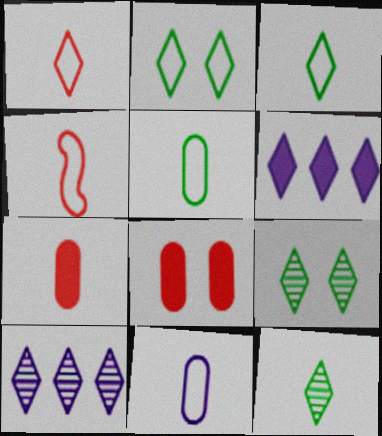[[1, 6, 9], 
[3, 4, 11]]